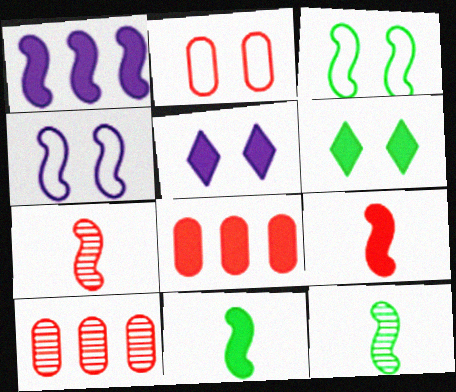[[1, 3, 7], 
[5, 8, 11]]